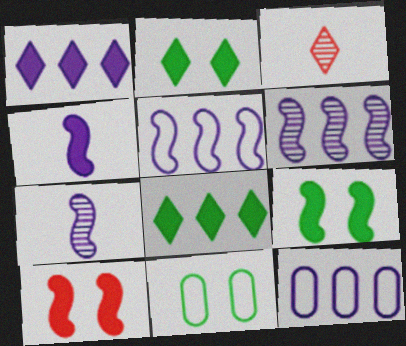[[1, 6, 12], 
[3, 9, 12]]